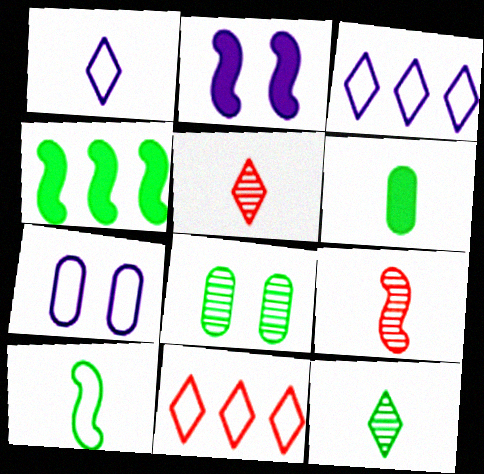[[1, 6, 9], 
[4, 5, 7], 
[6, 10, 12], 
[7, 10, 11]]